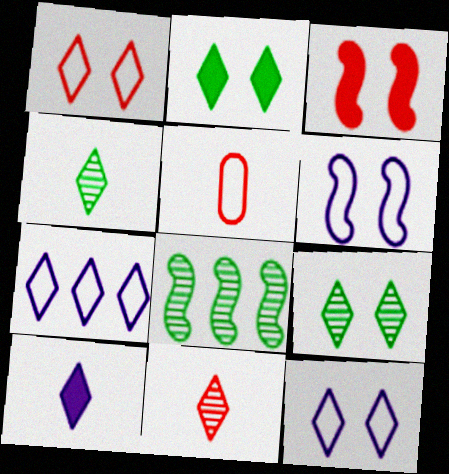[[2, 7, 11]]